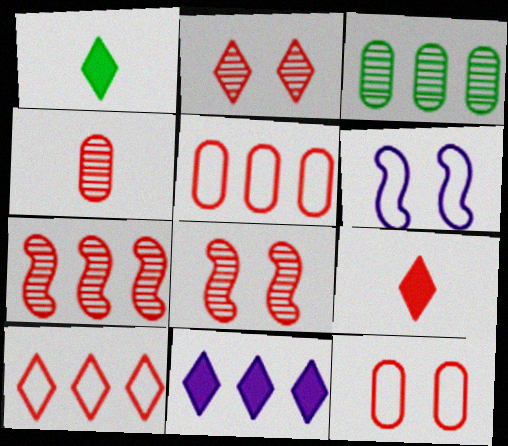[[2, 4, 7], 
[2, 9, 10], 
[3, 6, 9], 
[5, 8, 9], 
[7, 9, 12]]